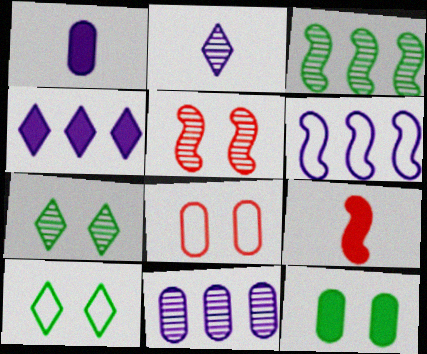[[4, 6, 11], 
[4, 9, 12], 
[9, 10, 11]]